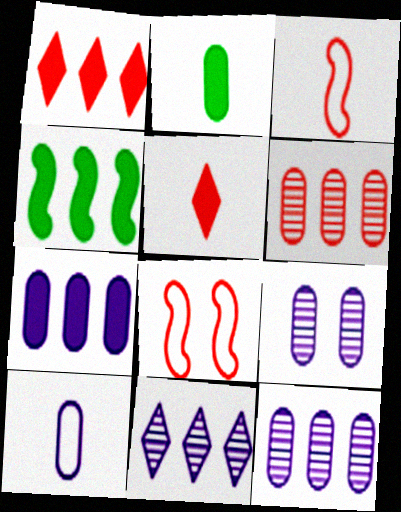[[1, 4, 7], 
[2, 8, 11], 
[5, 6, 8], 
[7, 9, 10]]